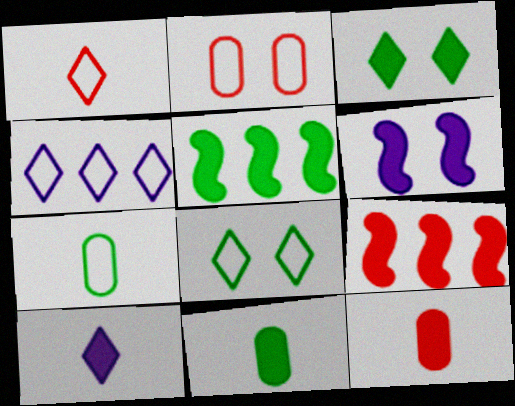[[1, 4, 8], 
[3, 5, 11]]